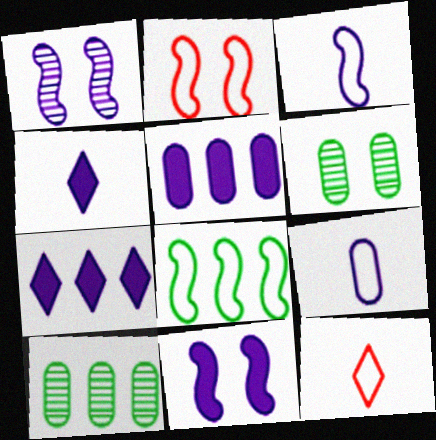[[1, 7, 9], 
[2, 3, 8], 
[2, 4, 10], 
[4, 5, 11], 
[10, 11, 12]]